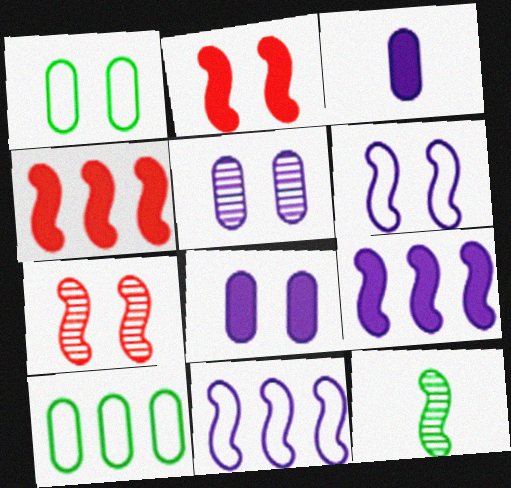[[2, 11, 12], 
[4, 6, 12]]